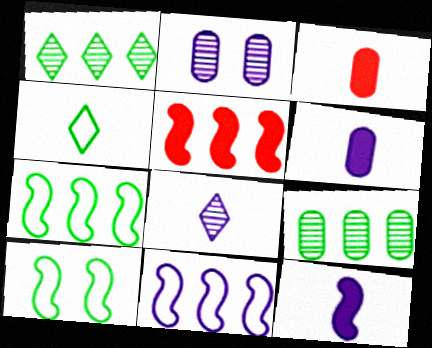[[2, 4, 5]]